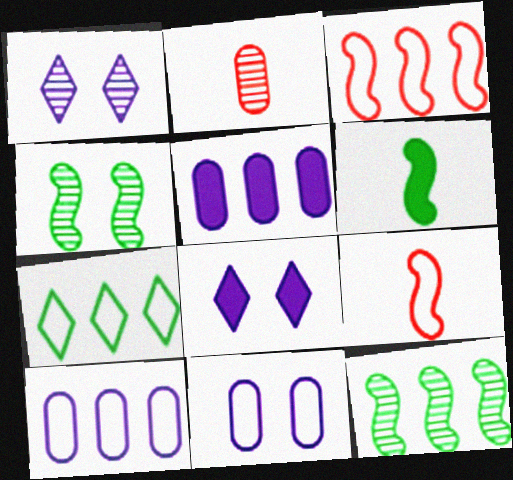[[1, 2, 12], 
[3, 7, 10], 
[7, 9, 11]]